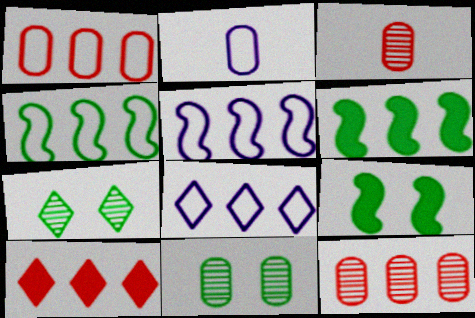[[1, 4, 8], 
[3, 8, 9], 
[6, 8, 12]]